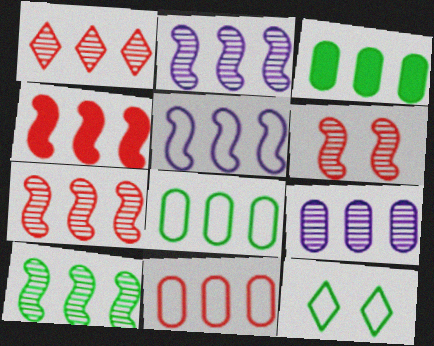[[1, 3, 5], 
[1, 4, 11], 
[1, 9, 10], 
[2, 7, 10], 
[3, 9, 11], 
[4, 5, 10]]